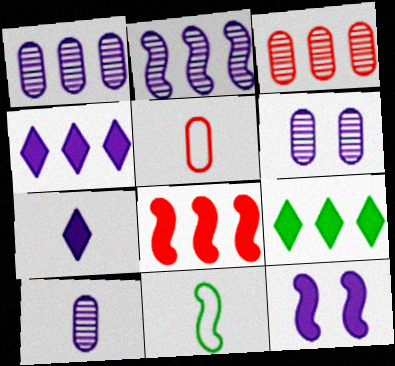[[1, 6, 10]]